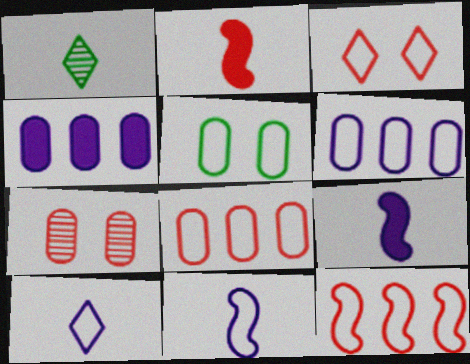[[5, 10, 12]]